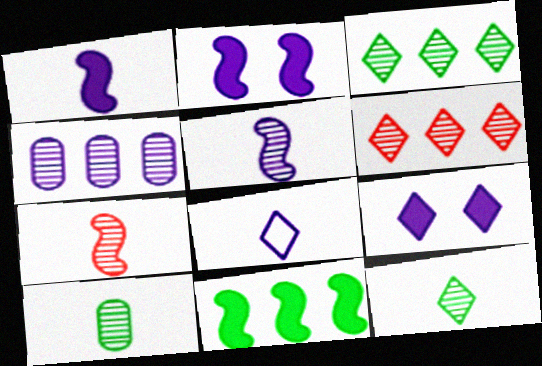[[2, 4, 8]]